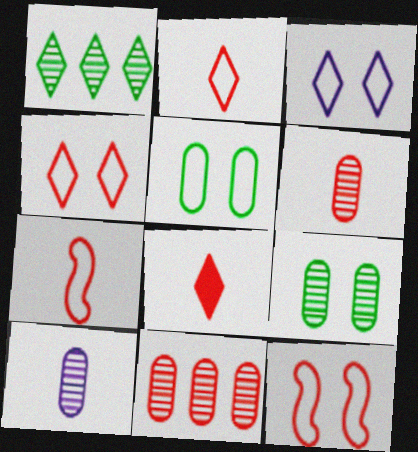[[1, 3, 8], 
[3, 5, 12], 
[6, 7, 8], 
[8, 11, 12], 
[9, 10, 11]]